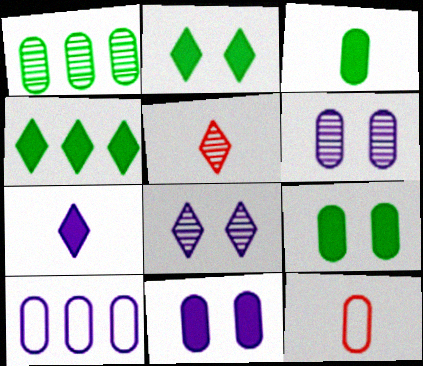[[1, 11, 12]]